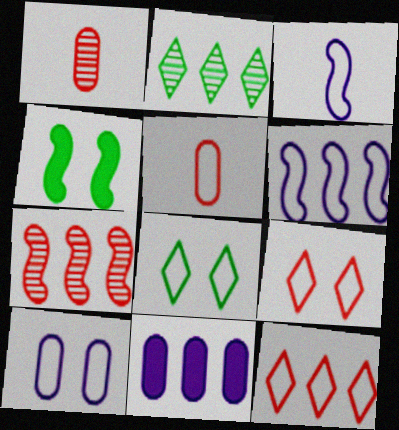[[3, 4, 7], 
[5, 6, 8]]